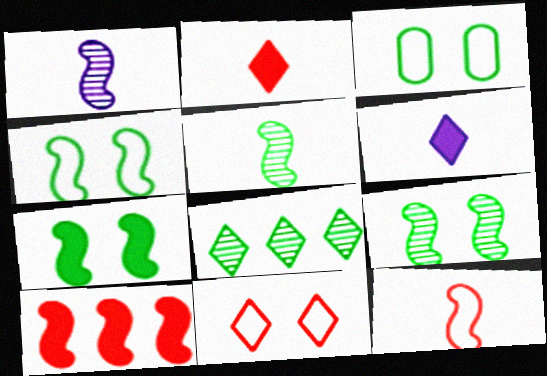[[1, 4, 10], 
[4, 7, 9], 
[6, 8, 11]]